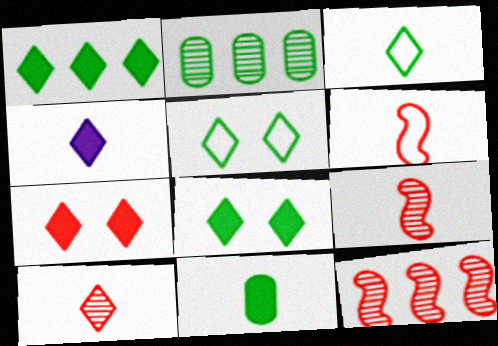[[1, 4, 7], 
[3, 4, 10]]